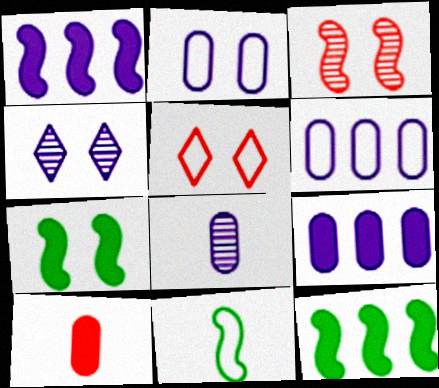[[1, 3, 11], 
[2, 8, 9], 
[5, 6, 11], 
[5, 8, 12]]